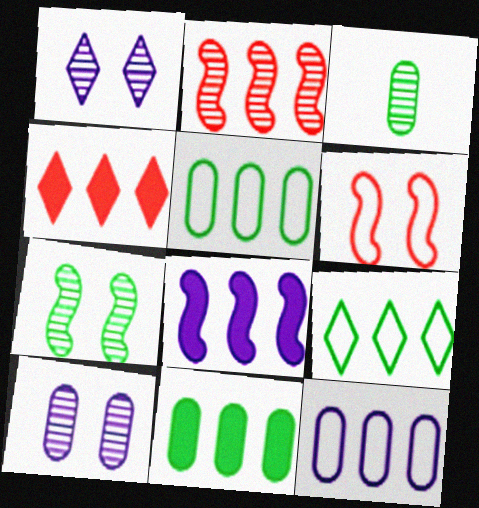[[1, 2, 3], 
[4, 8, 11]]